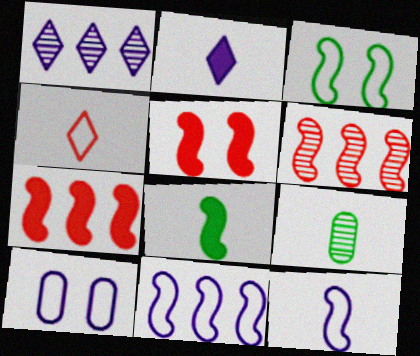[]